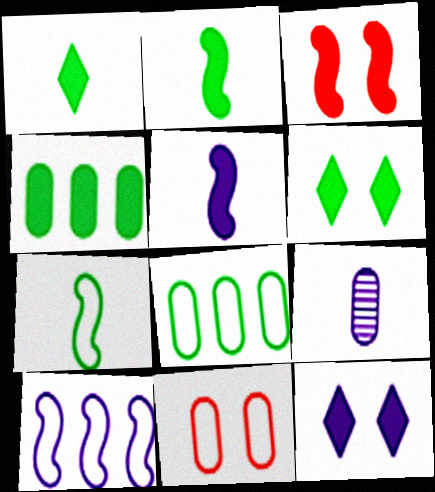[[2, 4, 6], 
[4, 9, 11], 
[9, 10, 12]]